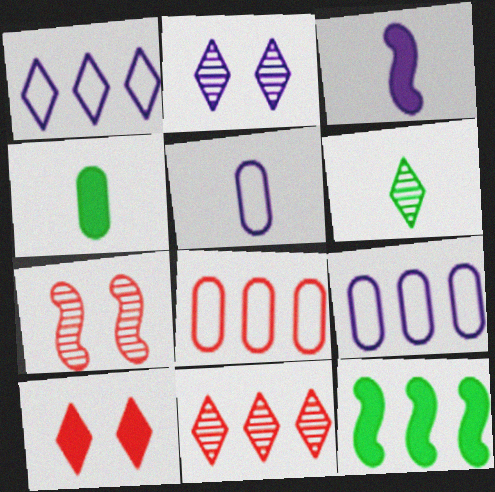[[1, 4, 7], 
[1, 6, 10], 
[2, 3, 9], 
[2, 6, 11], 
[9, 11, 12]]